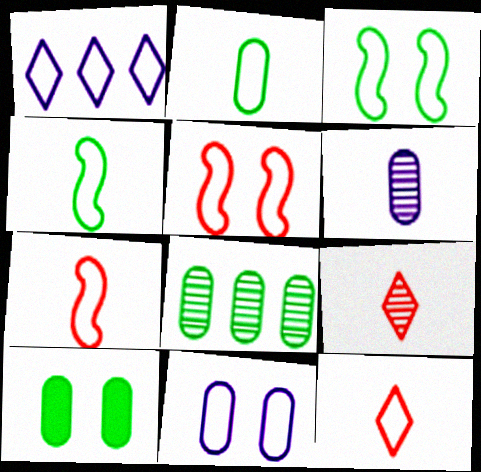[[1, 2, 5], 
[2, 8, 10]]